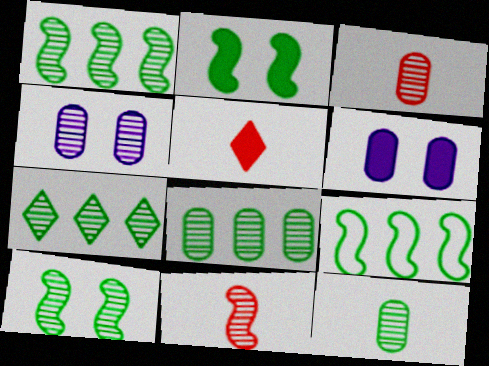[[1, 7, 8], 
[3, 4, 8], 
[4, 5, 9], 
[4, 7, 11], 
[7, 10, 12]]